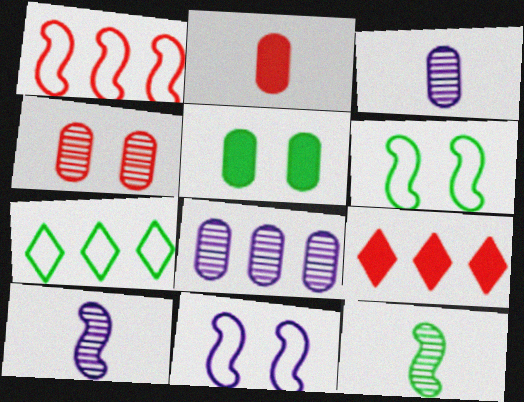[[3, 6, 9], 
[5, 7, 12]]